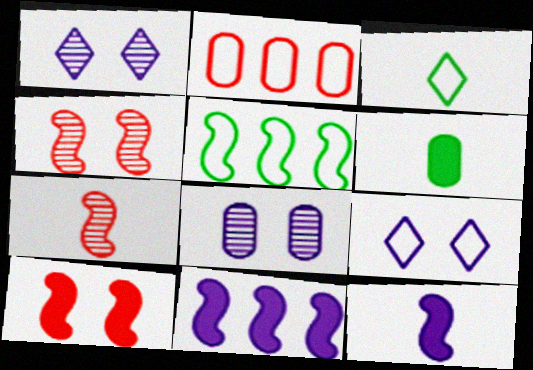[[2, 6, 8], 
[4, 5, 12]]